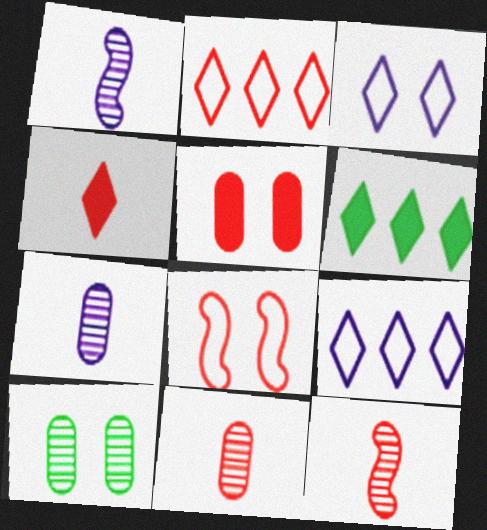[[2, 5, 12], 
[6, 7, 8]]